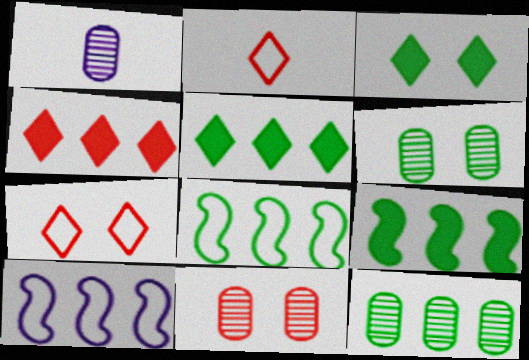[[1, 7, 9], 
[1, 11, 12], 
[4, 10, 12], 
[5, 8, 12]]